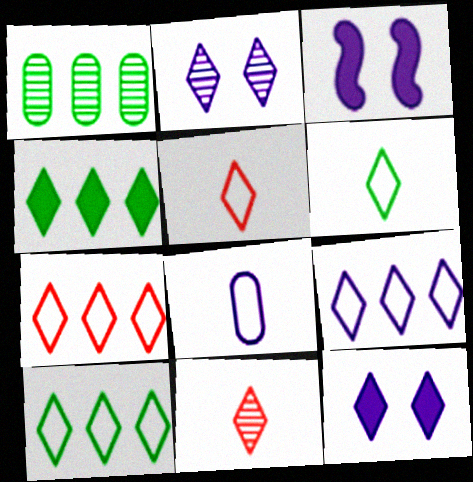[[1, 3, 5], 
[2, 4, 5], 
[7, 9, 10], 
[10, 11, 12]]